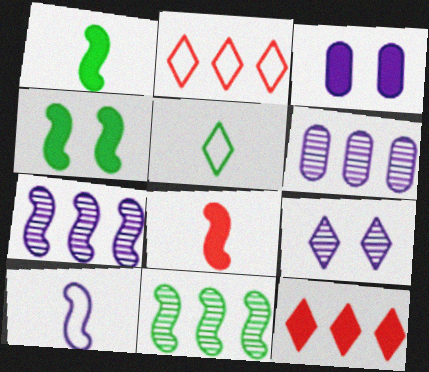[[1, 3, 12], 
[5, 9, 12]]